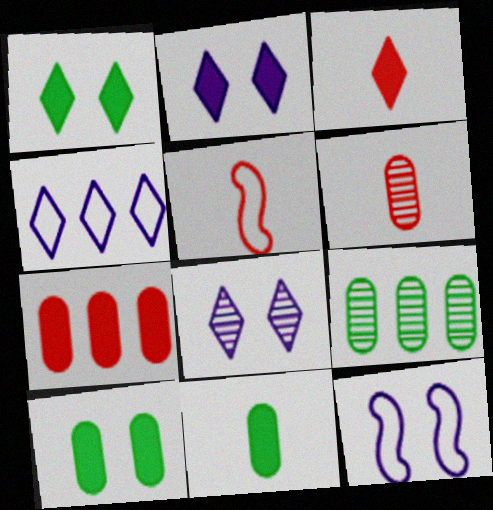[[2, 5, 9], 
[3, 5, 6], 
[3, 9, 12]]